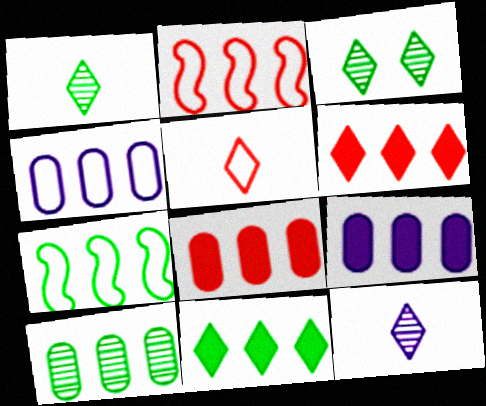[[4, 8, 10], 
[7, 10, 11]]